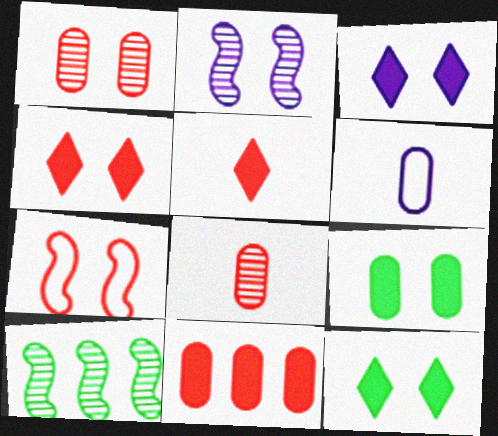[[1, 4, 7], 
[3, 4, 12], 
[4, 6, 10]]